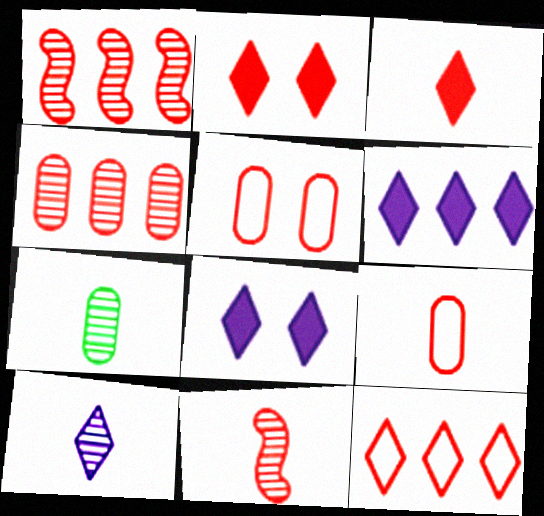[[1, 2, 9], 
[1, 3, 5], 
[3, 9, 11], 
[7, 10, 11]]